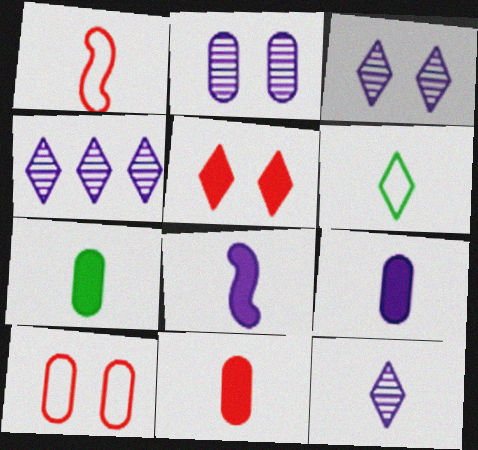[[1, 7, 12], 
[3, 4, 12], 
[4, 5, 6], 
[7, 9, 11]]